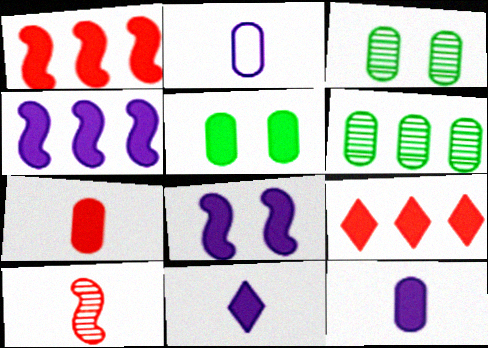[[1, 5, 11]]